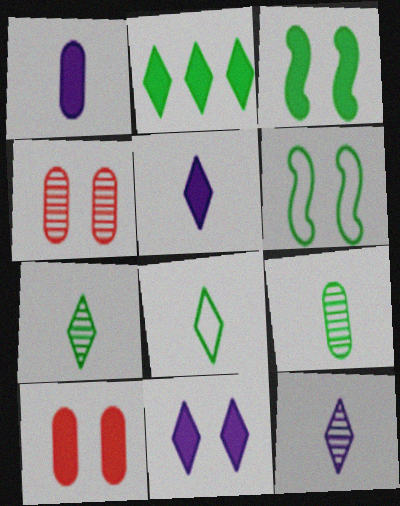[[2, 6, 9], 
[3, 10, 11], 
[4, 6, 11]]